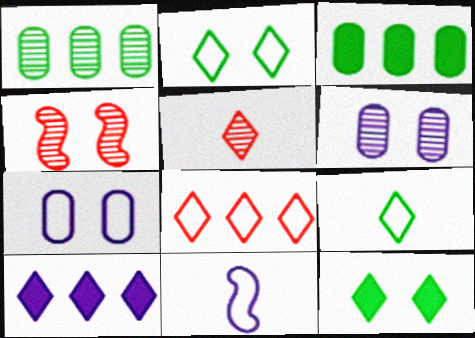[[2, 5, 10], 
[4, 7, 12], 
[6, 10, 11]]